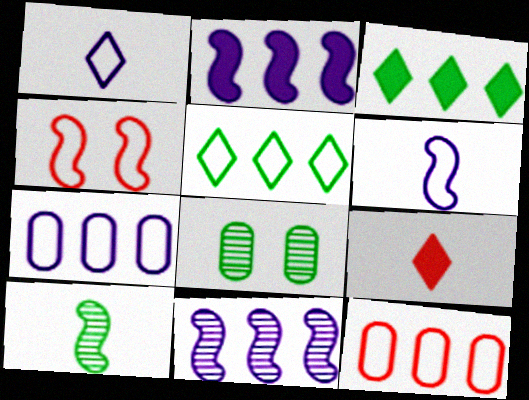[[2, 4, 10], 
[3, 11, 12]]